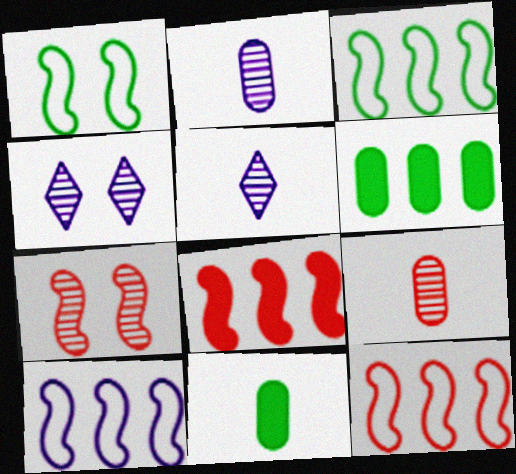[[3, 10, 12], 
[4, 11, 12]]